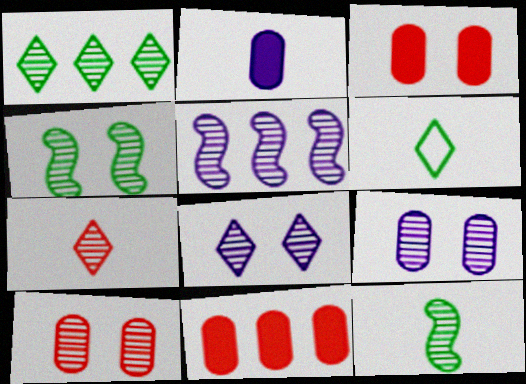[[1, 7, 8], 
[3, 5, 6], 
[4, 8, 10]]